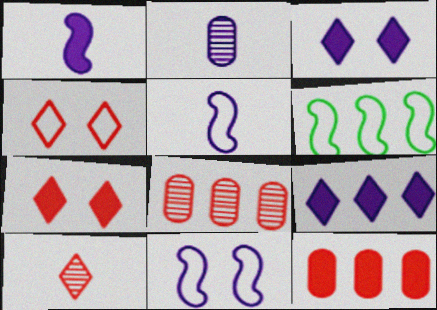[[2, 6, 7], 
[2, 9, 11], 
[6, 8, 9]]